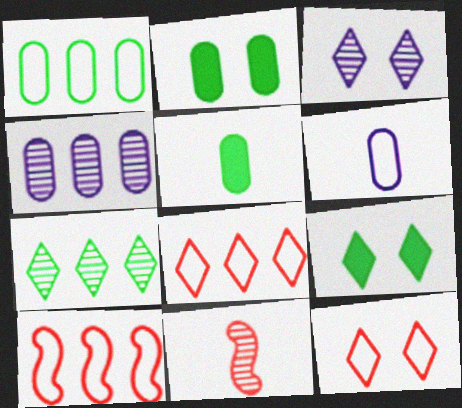[[3, 5, 10], 
[3, 9, 12]]